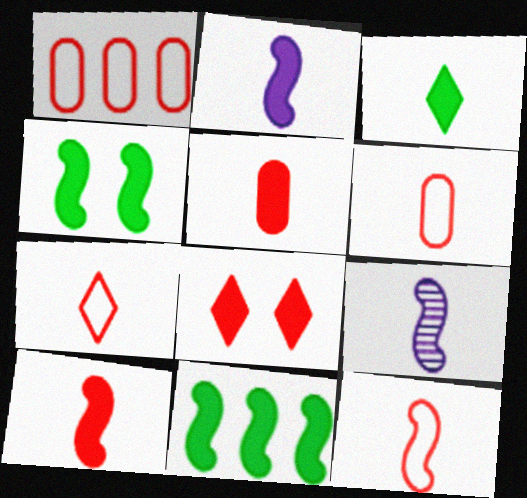[[2, 3, 5], 
[3, 6, 9], 
[6, 7, 12]]